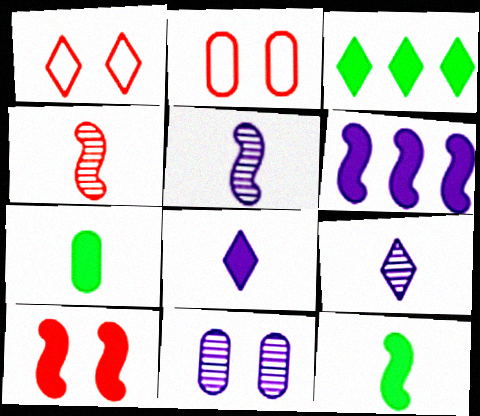[[1, 3, 9], 
[2, 3, 5], 
[6, 10, 12]]